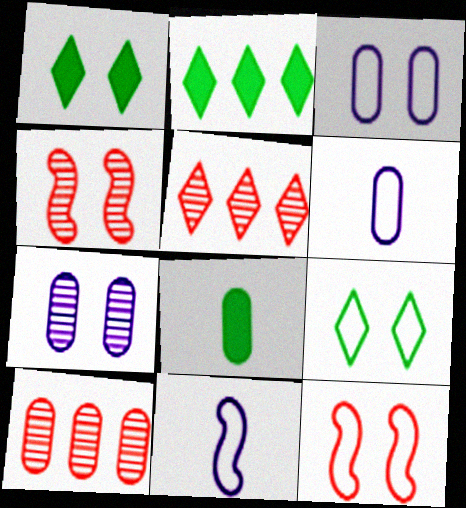[[1, 3, 4], 
[1, 7, 12], 
[1, 10, 11], 
[2, 4, 6], 
[3, 8, 10], 
[3, 9, 12]]